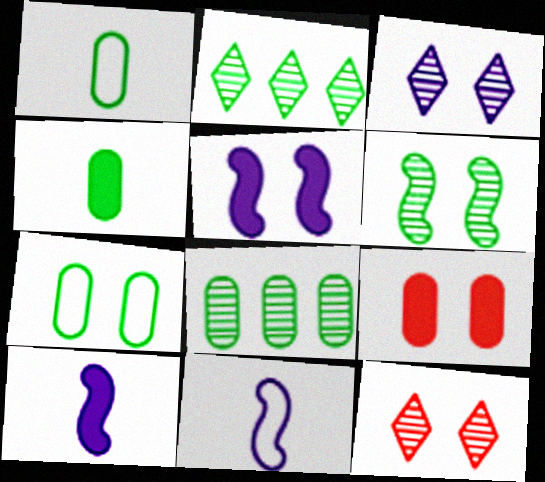[[2, 9, 11], 
[4, 7, 8], 
[5, 7, 12]]